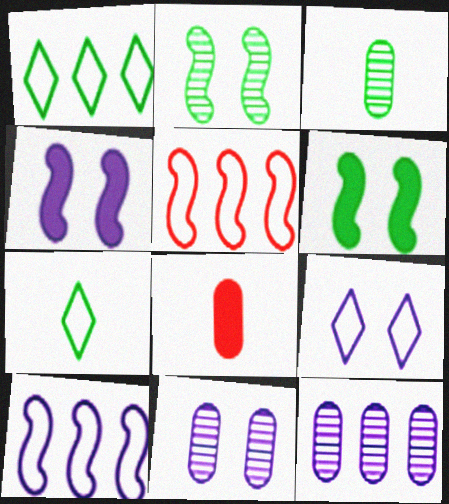[[1, 3, 6], 
[4, 9, 11]]